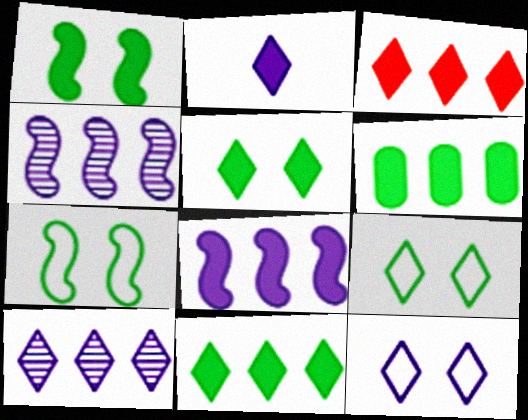[[2, 3, 5], 
[2, 10, 12], 
[3, 6, 8]]